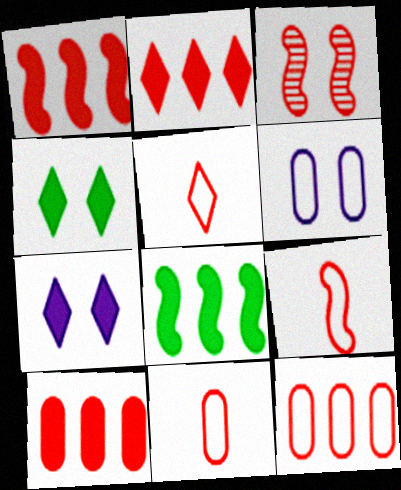[[1, 2, 10], 
[1, 3, 9], 
[2, 3, 11], 
[3, 4, 6], 
[3, 5, 10], 
[5, 9, 11]]